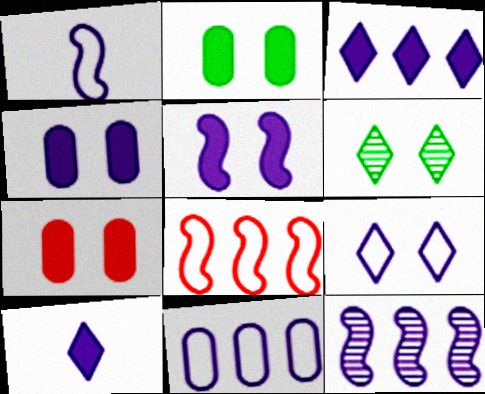[[1, 5, 12], 
[1, 9, 11], 
[2, 4, 7], 
[3, 11, 12]]